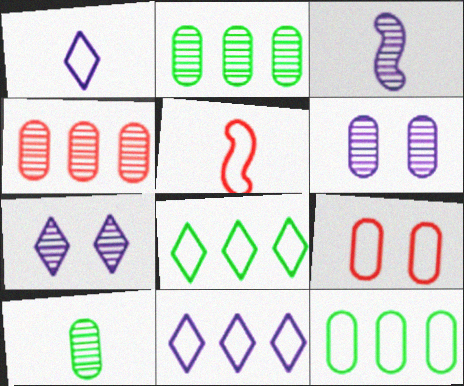[[4, 6, 10]]